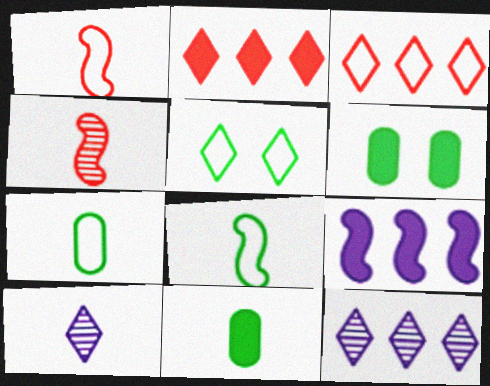[[1, 6, 12], 
[1, 10, 11], 
[2, 5, 10]]